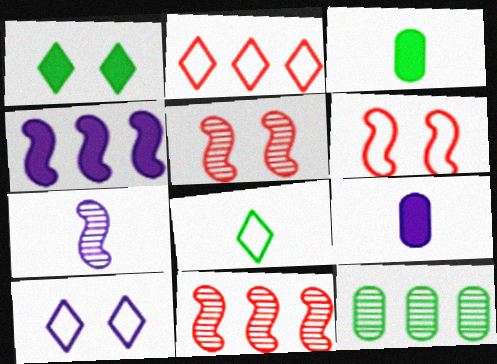[[2, 4, 12], 
[2, 8, 10], 
[3, 10, 11]]